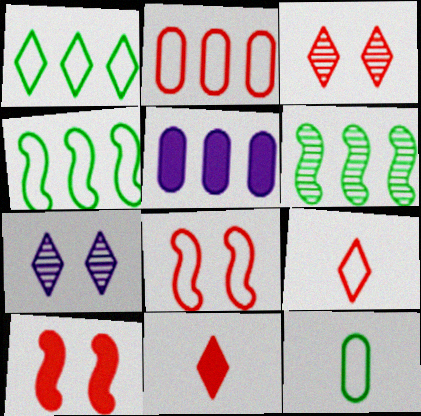[[1, 7, 11], 
[2, 8, 9]]